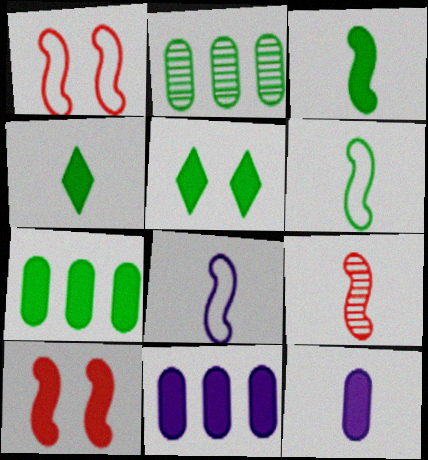[[2, 5, 6], 
[3, 5, 7], 
[3, 8, 9], 
[4, 10, 11]]